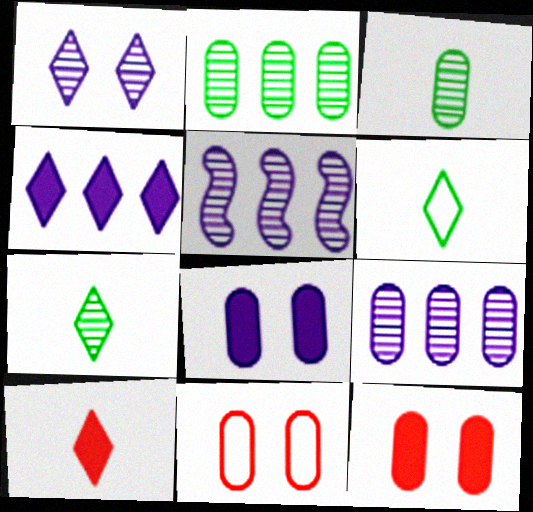[[5, 6, 12]]